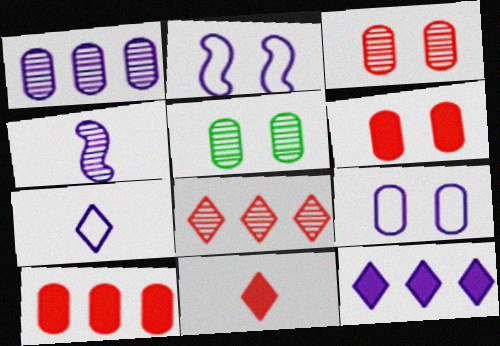[[4, 5, 8], 
[4, 9, 12], 
[5, 6, 9]]